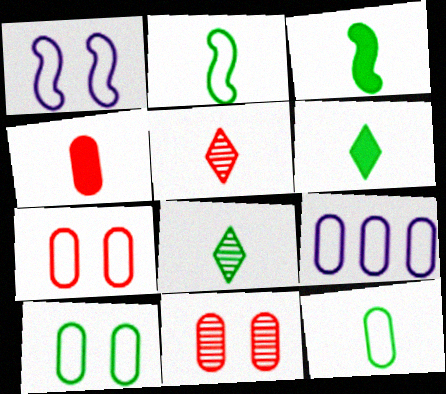[[3, 8, 12], 
[7, 9, 12]]